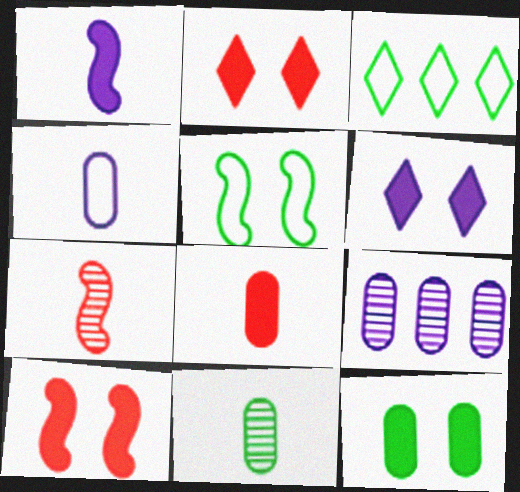[[4, 8, 11], 
[6, 10, 12]]